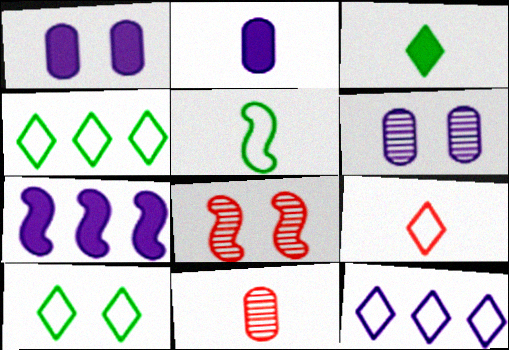[[1, 8, 10], 
[2, 4, 8], 
[5, 7, 8], 
[7, 10, 11], 
[9, 10, 12]]